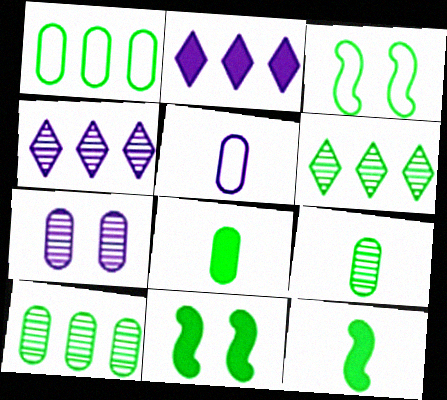[[3, 6, 8]]